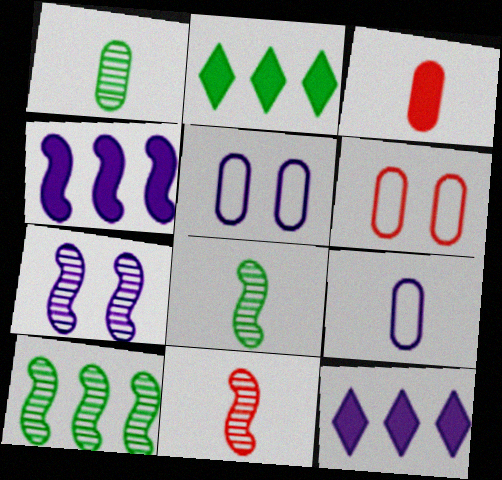[[1, 3, 9], 
[2, 5, 11], 
[6, 8, 12], 
[7, 9, 12], 
[7, 10, 11]]